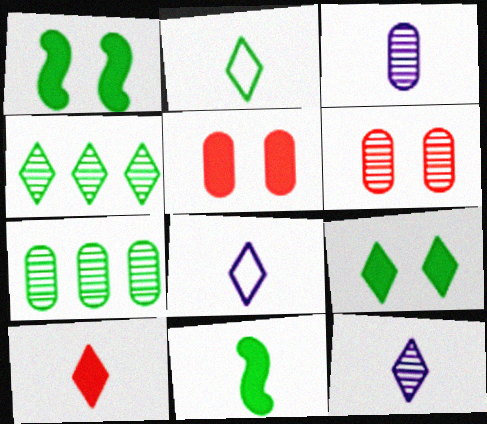[[1, 2, 7], 
[2, 4, 9], 
[2, 10, 12], 
[3, 6, 7]]